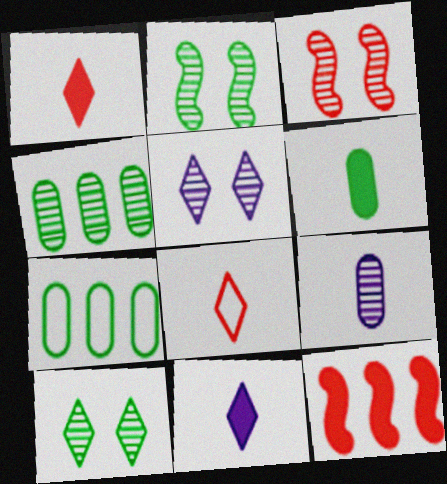[[3, 7, 11]]